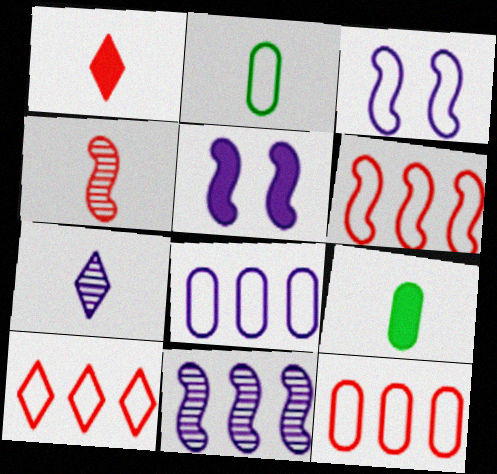[[2, 3, 10], 
[5, 7, 8], 
[6, 10, 12]]